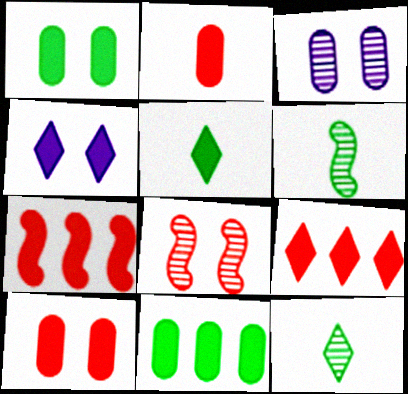[[4, 5, 9]]